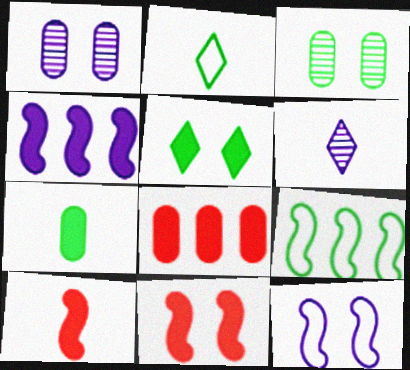[]